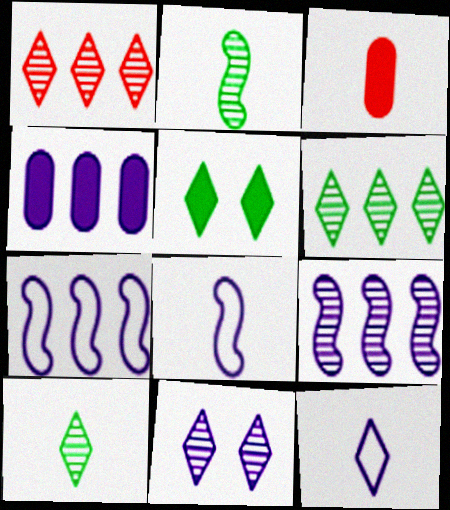[[1, 5, 12], 
[1, 10, 11], 
[2, 3, 12], 
[3, 8, 10], 
[4, 8, 11]]